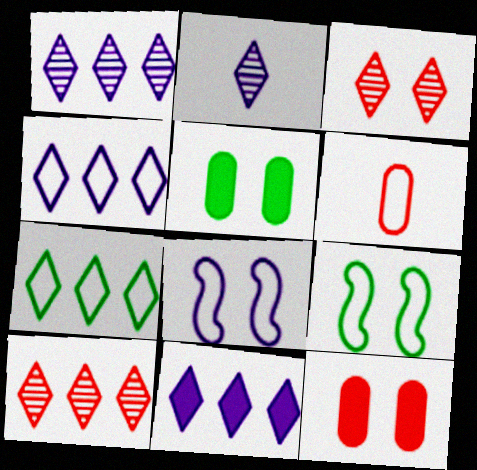[[1, 4, 11], 
[3, 5, 8], 
[4, 6, 9], 
[6, 7, 8], 
[7, 10, 11]]